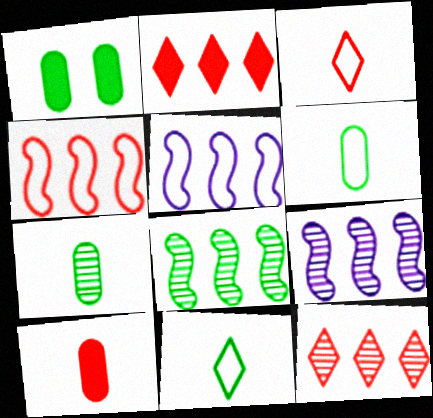[[1, 3, 9], 
[1, 8, 11]]